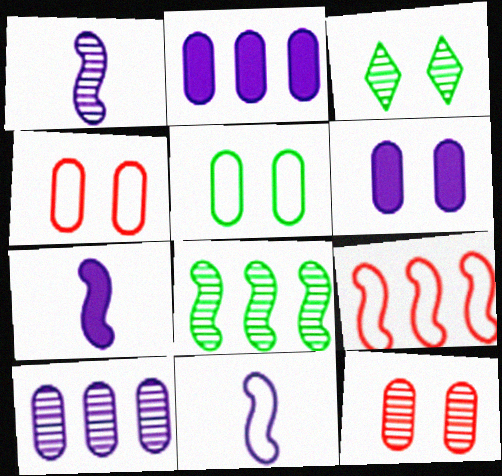[[1, 7, 11], 
[5, 6, 12]]